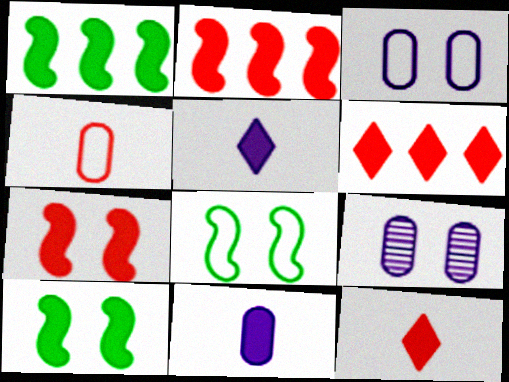[[6, 10, 11]]